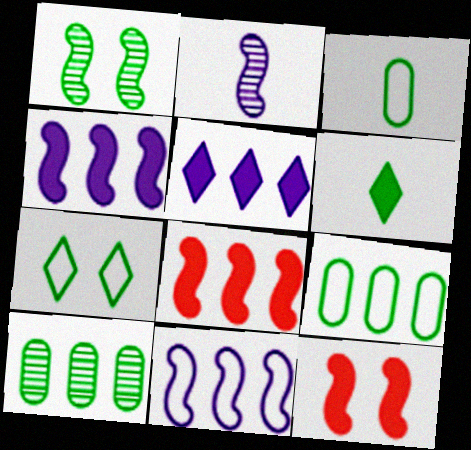[[1, 6, 9]]